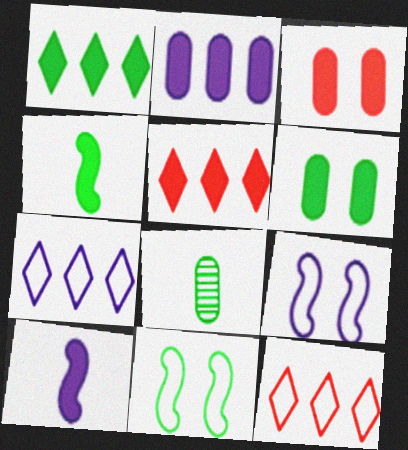[[1, 3, 10], 
[1, 4, 6], 
[1, 8, 11], 
[5, 6, 10], 
[5, 8, 9]]